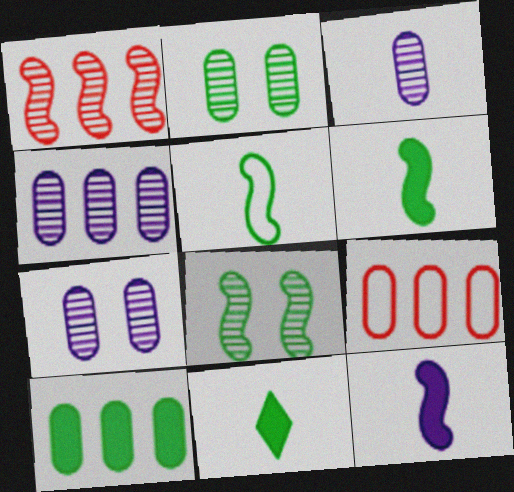[[3, 4, 7], 
[4, 9, 10]]